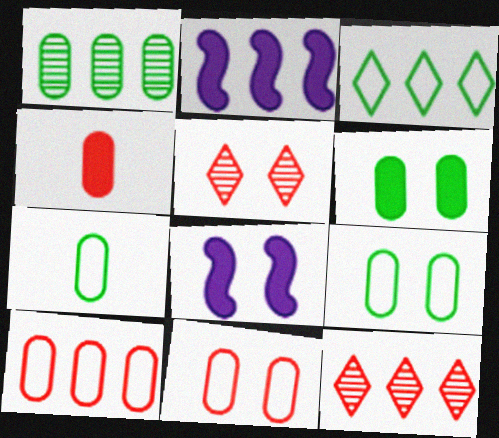[[1, 6, 7], 
[2, 5, 7], 
[5, 8, 9], 
[7, 8, 12]]